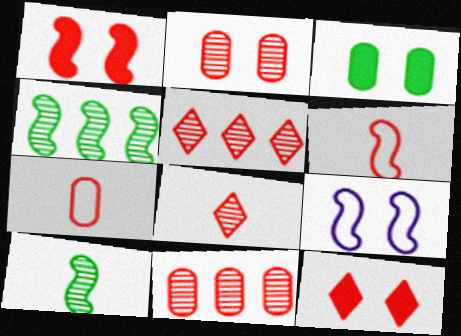[[1, 5, 7], 
[6, 11, 12]]